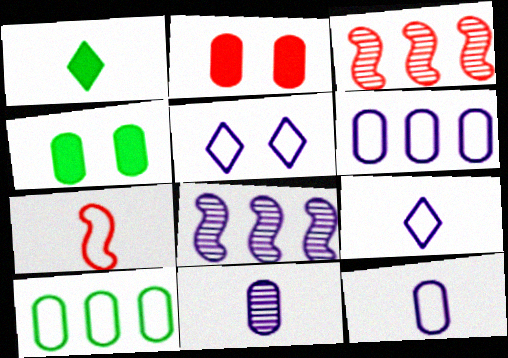[[1, 7, 11], 
[2, 10, 11], 
[3, 4, 9], 
[5, 7, 10]]